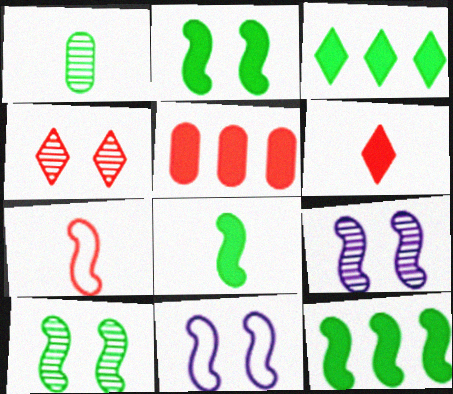[[2, 8, 12], 
[4, 5, 7], 
[7, 9, 12]]